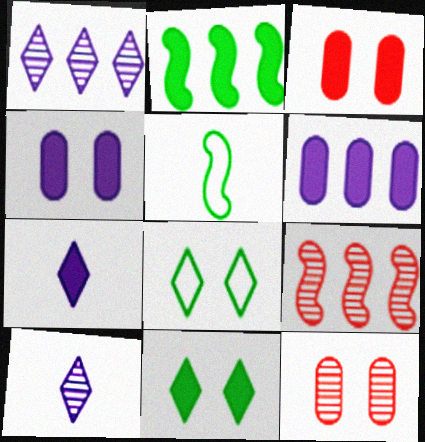[[1, 3, 5], 
[2, 3, 7]]